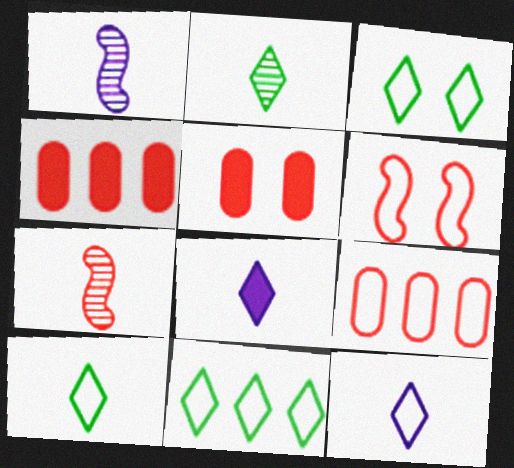[[1, 3, 4], 
[1, 5, 11], 
[3, 10, 11]]